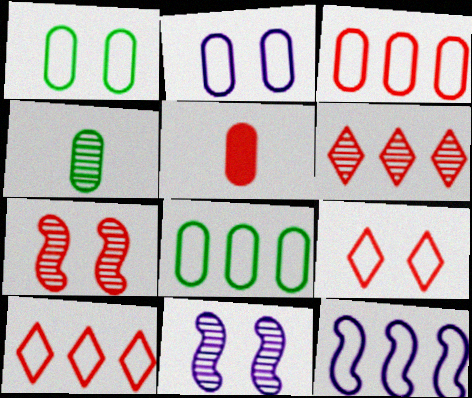[[4, 6, 11], 
[5, 7, 10], 
[8, 10, 12]]